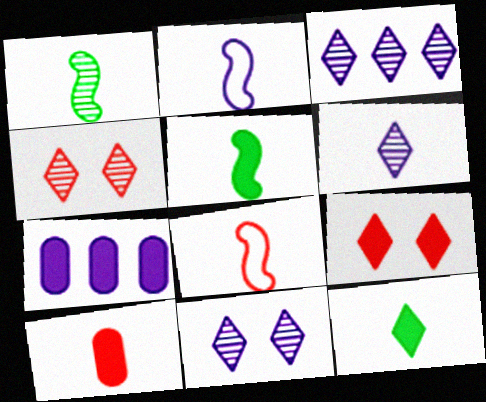[[2, 7, 11], 
[3, 6, 11], 
[5, 7, 9]]